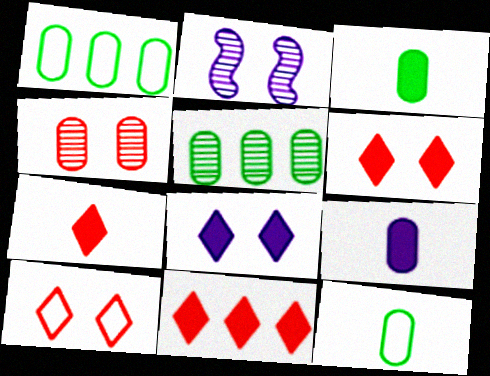[[1, 2, 7], 
[1, 4, 9], 
[2, 11, 12], 
[6, 7, 11]]